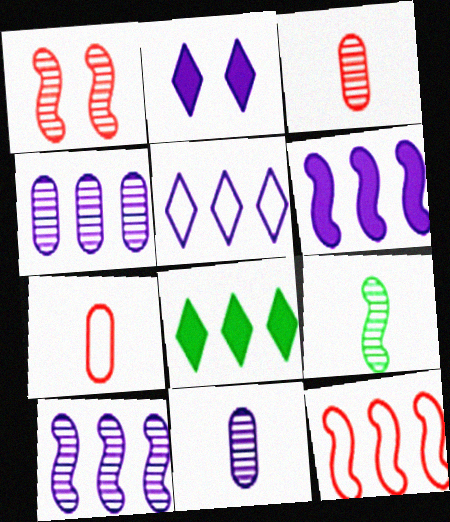[[1, 9, 10], 
[4, 5, 6], 
[4, 8, 12]]